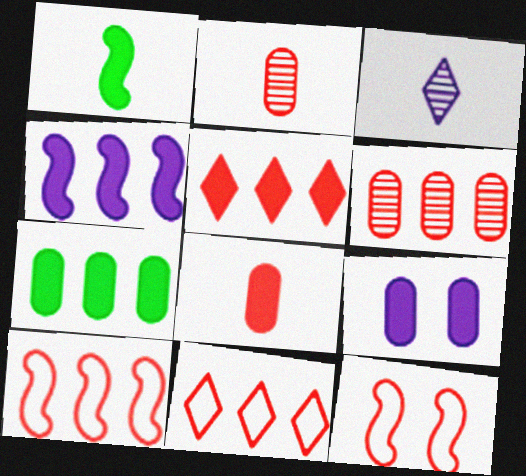[[1, 5, 9], 
[2, 5, 12], 
[3, 7, 12], 
[4, 5, 7], 
[5, 6, 10], 
[7, 8, 9]]